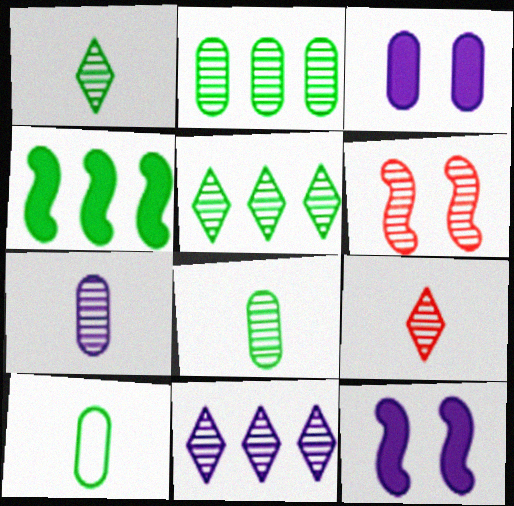[[5, 6, 7], 
[6, 8, 11]]